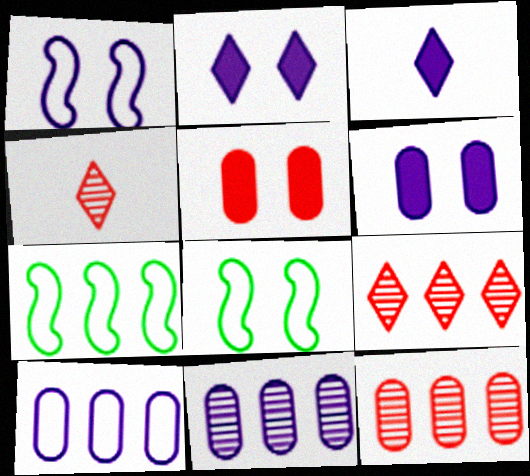[[1, 3, 11], 
[3, 8, 12], 
[4, 6, 7]]